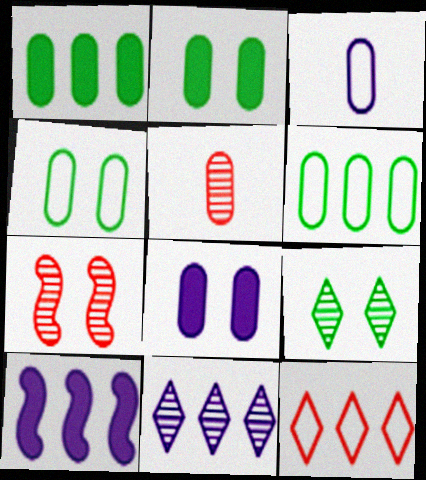[[5, 6, 8]]